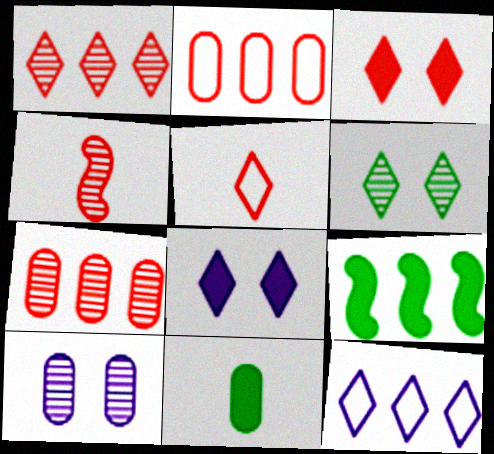[[1, 3, 5], 
[2, 3, 4], 
[2, 10, 11], 
[5, 9, 10], 
[7, 9, 12]]